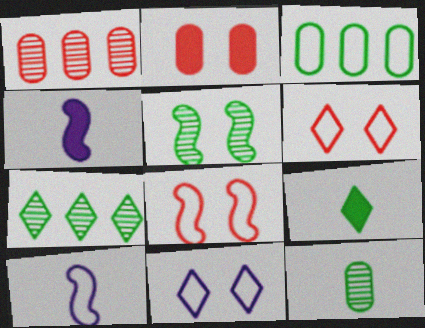[[2, 5, 11], 
[2, 7, 10], 
[3, 5, 9], 
[3, 6, 10], 
[5, 7, 12]]